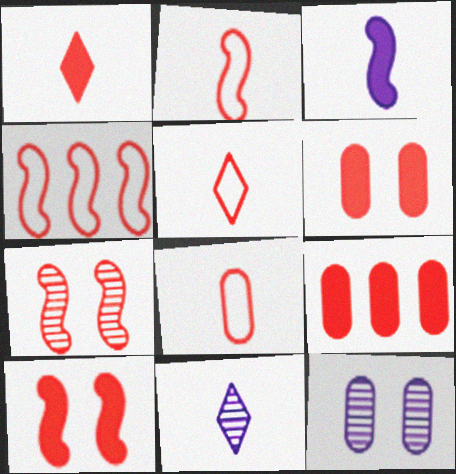[[1, 9, 10], 
[2, 5, 8], 
[5, 7, 9]]